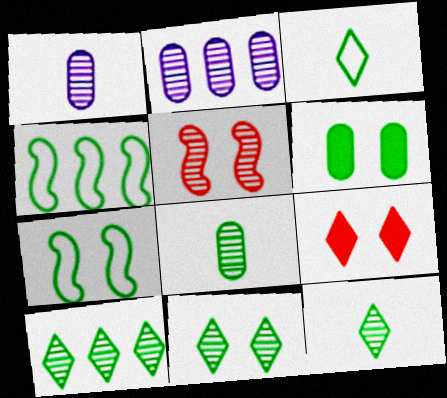[[1, 4, 9], 
[1, 5, 10], 
[2, 5, 12], 
[4, 6, 12], 
[6, 7, 11], 
[10, 11, 12]]